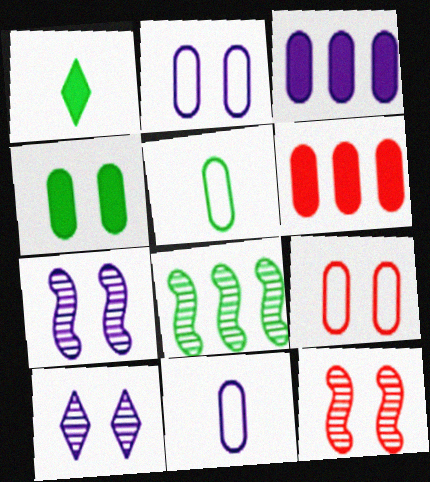[]